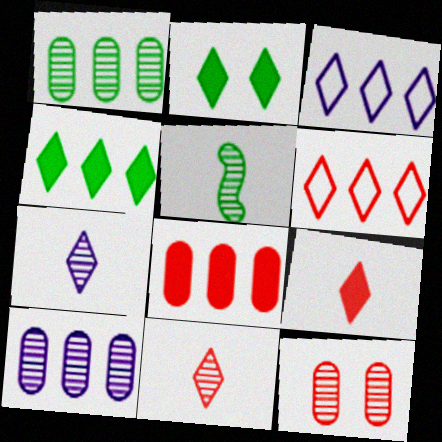[[2, 3, 11], 
[2, 6, 7]]